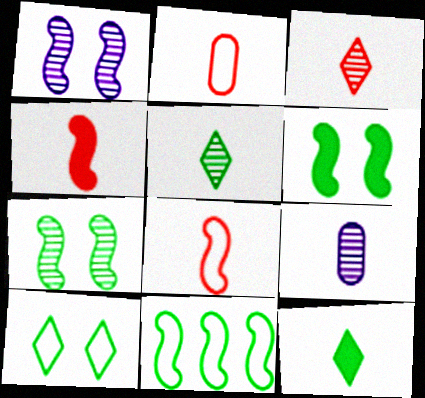[[1, 4, 11], 
[2, 3, 4], 
[8, 9, 12]]